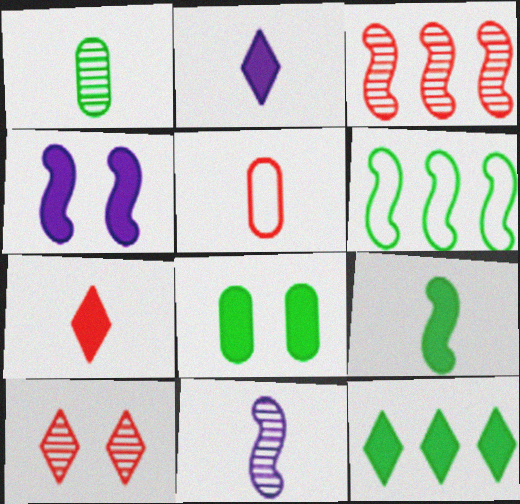[[8, 9, 12]]